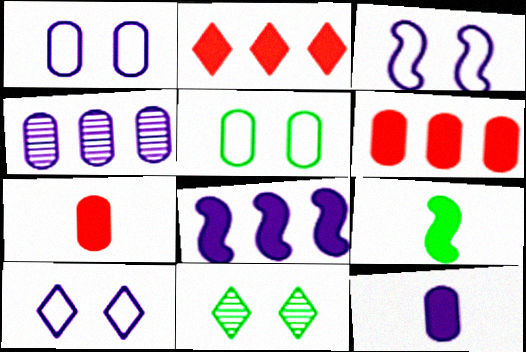[[1, 3, 10], 
[1, 4, 12], 
[4, 5, 7]]